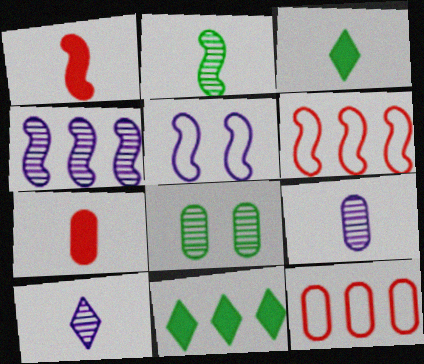[[4, 11, 12]]